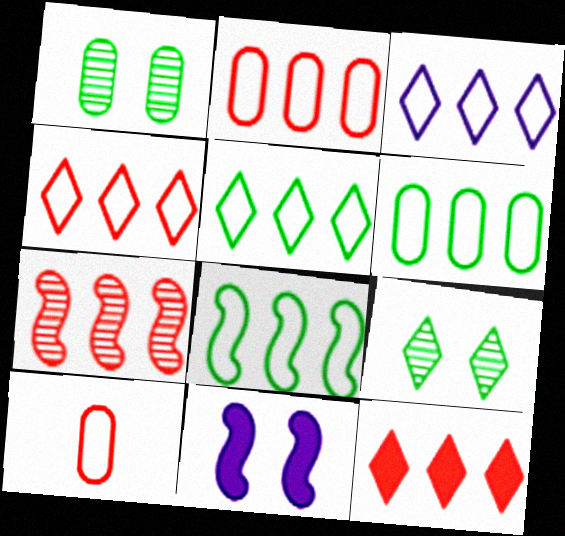[[2, 3, 8], 
[2, 7, 12], 
[3, 4, 5], 
[5, 6, 8]]